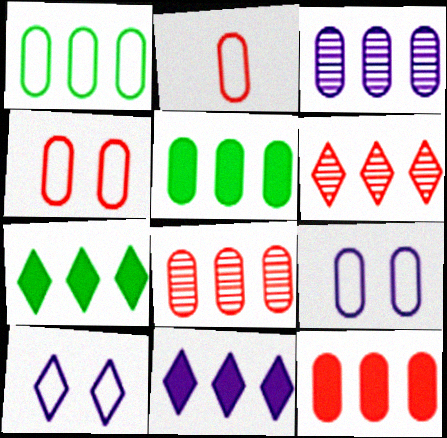[[1, 2, 9], 
[1, 3, 12]]